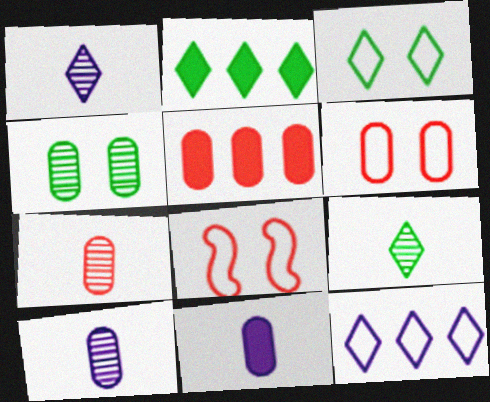[[2, 3, 9], 
[2, 8, 10], 
[5, 6, 7]]